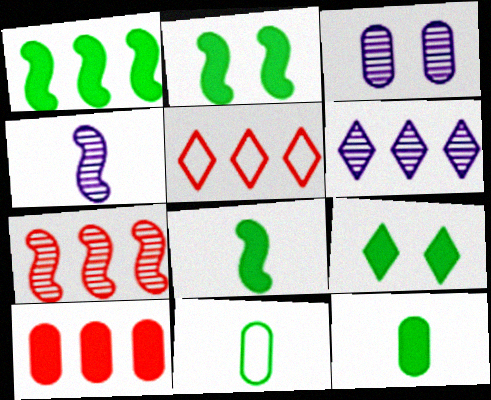[[1, 2, 8], 
[1, 9, 12], 
[3, 4, 6], 
[3, 5, 8], 
[3, 10, 11], 
[5, 7, 10]]